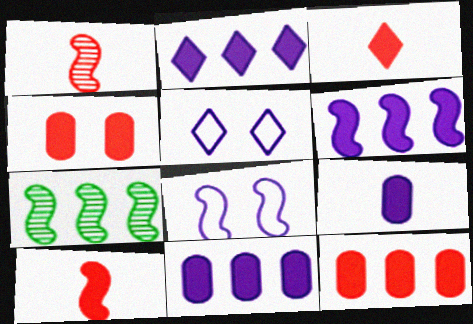[[2, 6, 11], 
[7, 8, 10]]